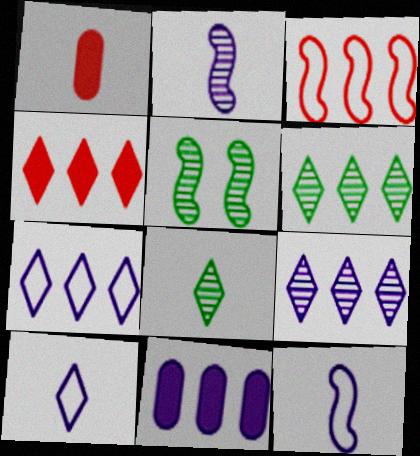[[1, 5, 7], 
[1, 8, 12], 
[3, 6, 11], 
[4, 6, 7]]